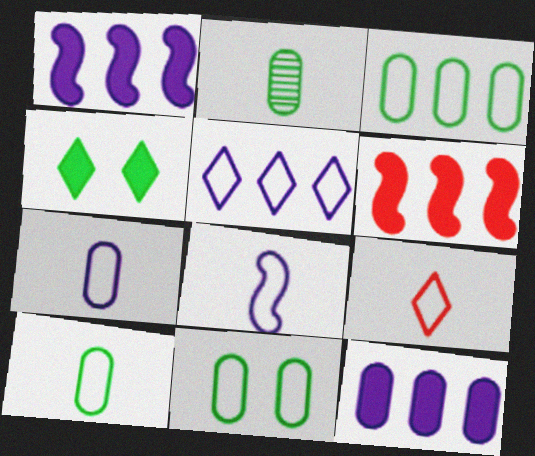[[3, 10, 11], 
[8, 9, 10]]